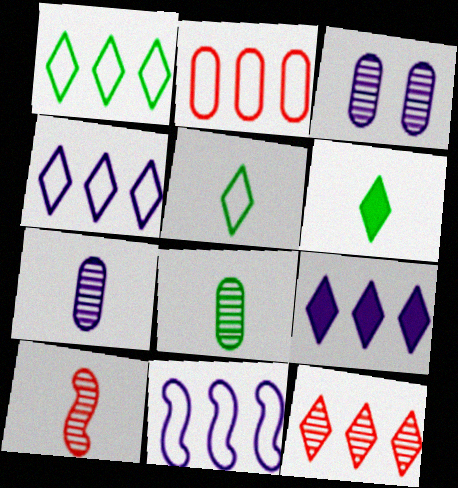[[1, 2, 11], 
[1, 9, 12]]